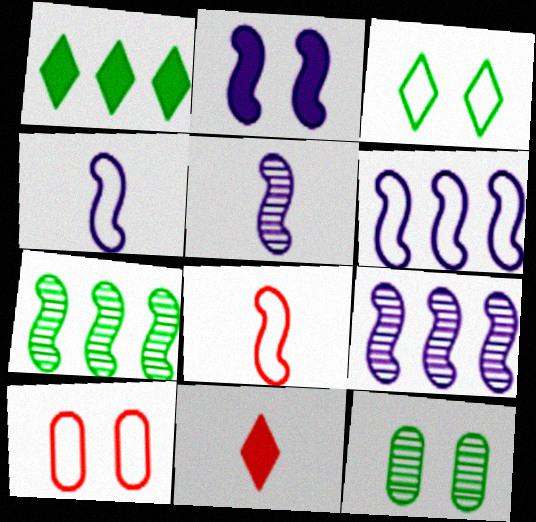[[1, 5, 10], 
[2, 4, 9], 
[2, 5, 6], 
[2, 7, 8], 
[6, 11, 12]]